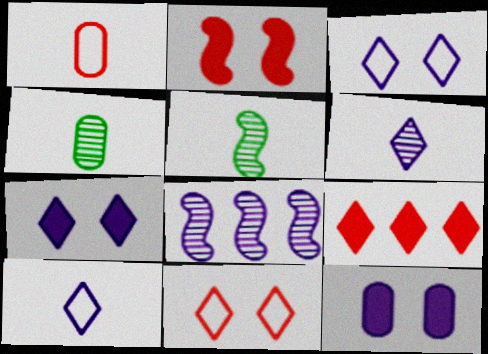[[8, 10, 12]]